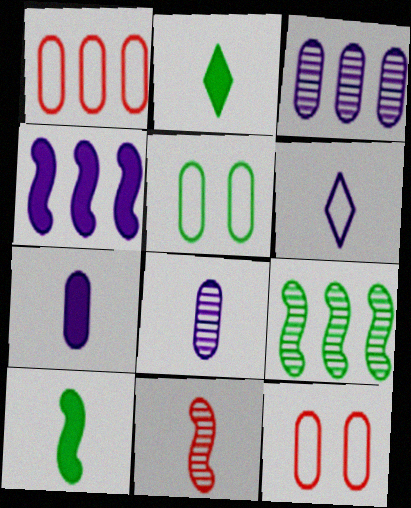[[2, 5, 9]]